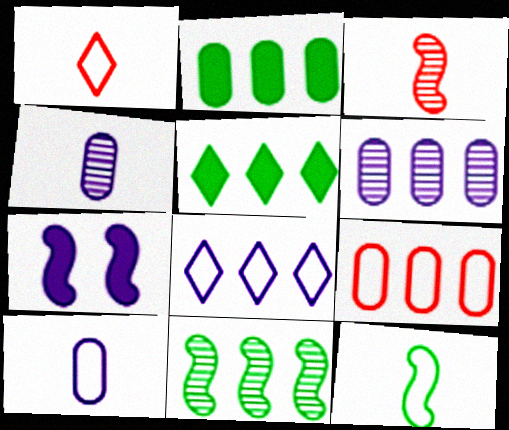[[1, 10, 12], 
[2, 6, 9], 
[4, 7, 8]]